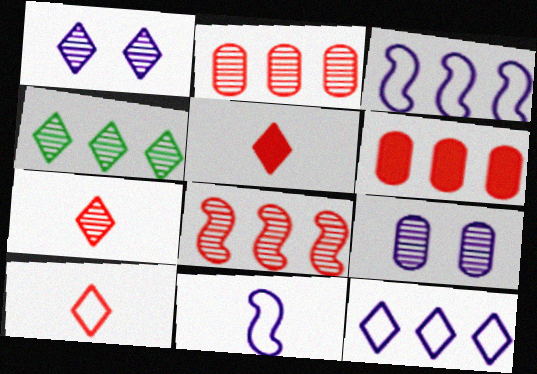[[1, 4, 7], 
[3, 4, 6], 
[5, 7, 10]]